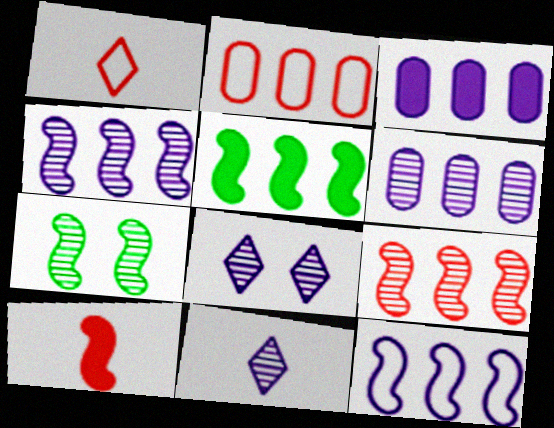[[1, 3, 7], 
[5, 9, 12], 
[7, 10, 12]]